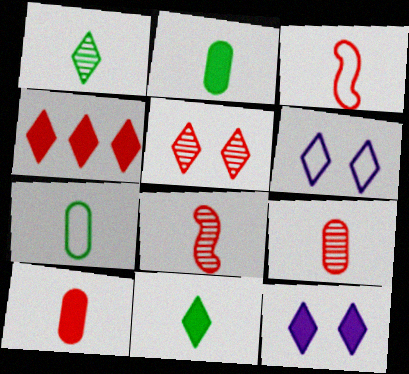[[1, 4, 6], 
[4, 11, 12]]